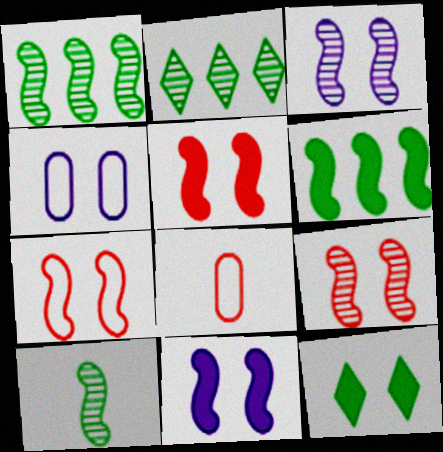[[2, 8, 11], 
[4, 9, 12], 
[5, 7, 9]]